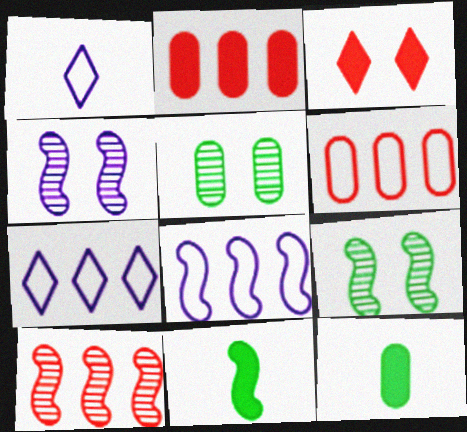[[1, 2, 9]]